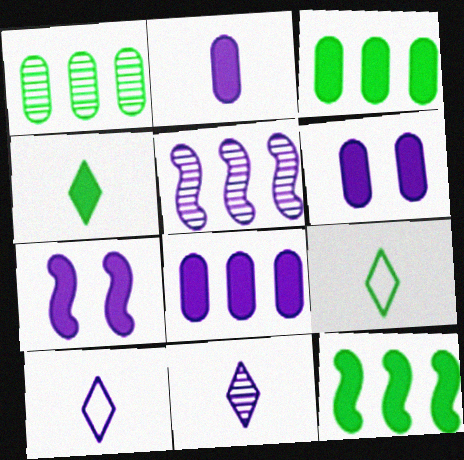[[2, 6, 8], 
[5, 6, 10]]